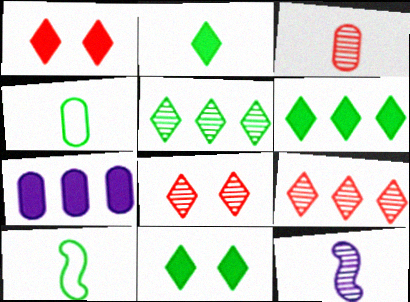[[2, 6, 11], 
[7, 8, 10]]